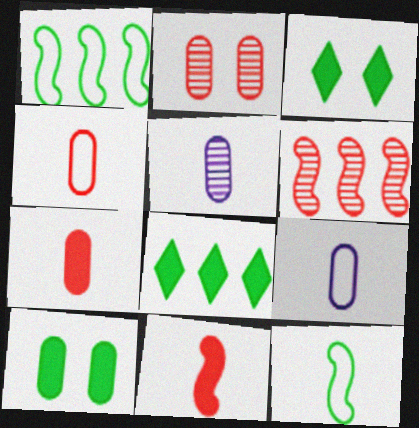[[3, 6, 9]]